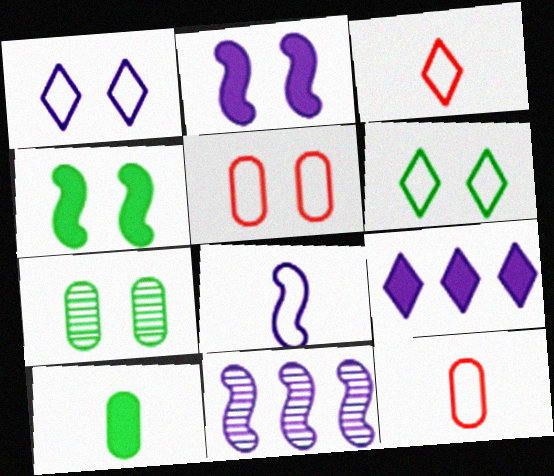[[2, 8, 11], 
[4, 6, 7]]